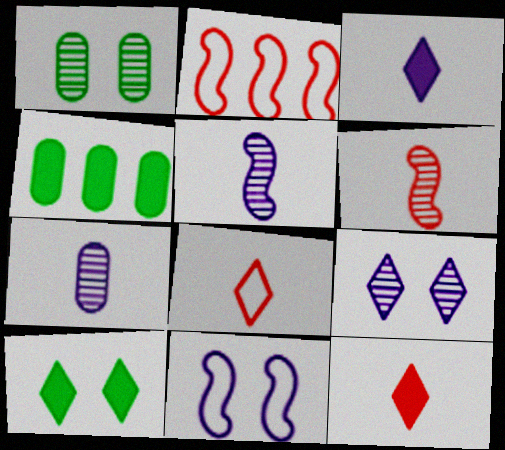[[1, 2, 3], 
[2, 7, 10]]